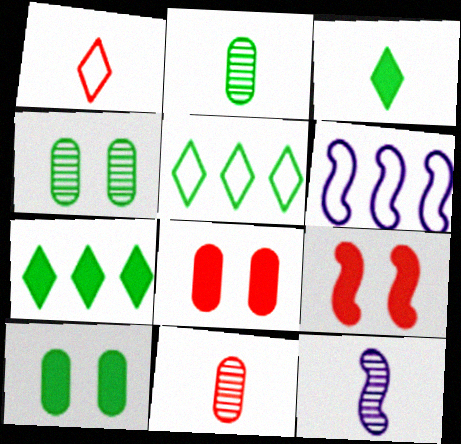[[5, 8, 12]]